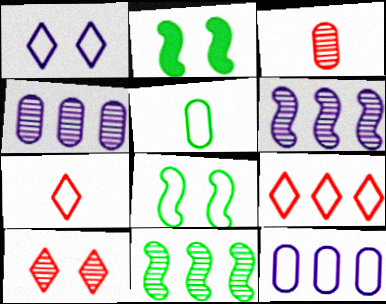[[2, 4, 7], 
[7, 8, 12]]